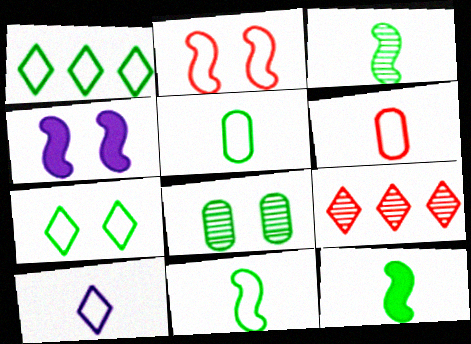[[1, 8, 12], 
[3, 11, 12], 
[4, 5, 9], 
[6, 10, 11]]